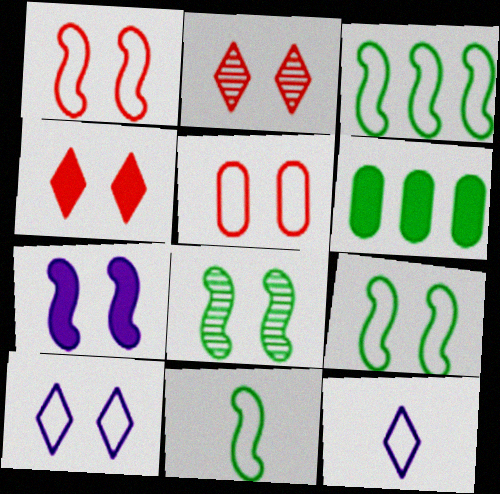[[1, 7, 8], 
[3, 5, 12], 
[3, 9, 11], 
[5, 9, 10]]